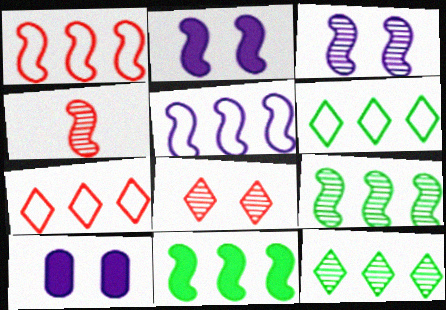[[3, 4, 9], 
[4, 6, 10]]